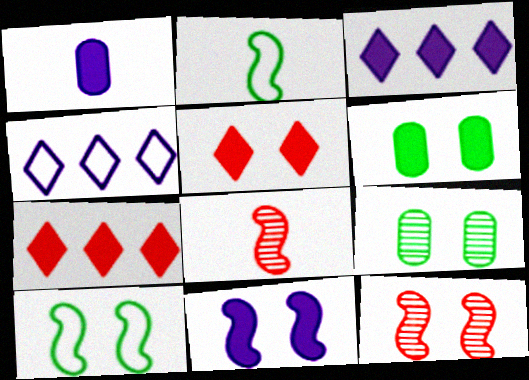[[1, 3, 11], 
[4, 6, 8], 
[5, 6, 11], 
[10, 11, 12]]